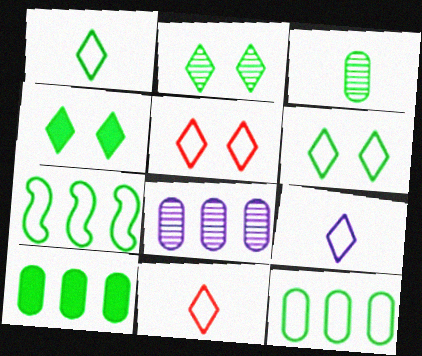[[1, 9, 11], 
[2, 4, 6], 
[3, 4, 7]]